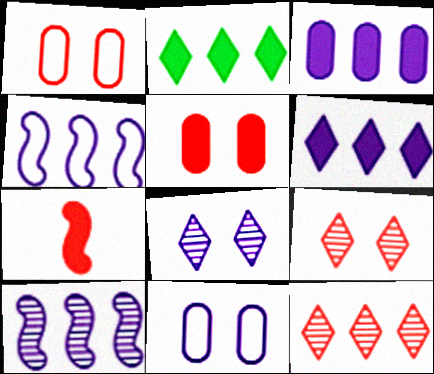[[1, 7, 12]]